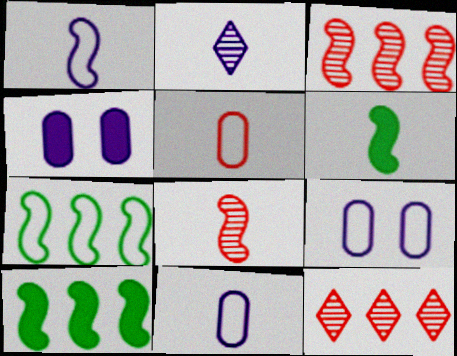[[1, 6, 8], 
[2, 5, 6], 
[6, 9, 12]]